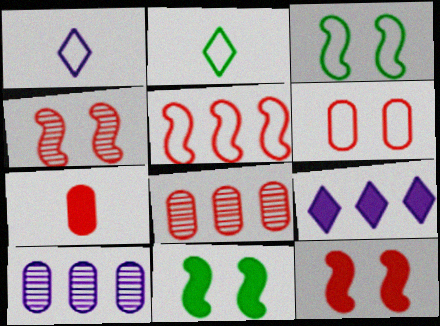[[1, 8, 11], 
[2, 10, 12], 
[6, 7, 8], 
[7, 9, 11]]